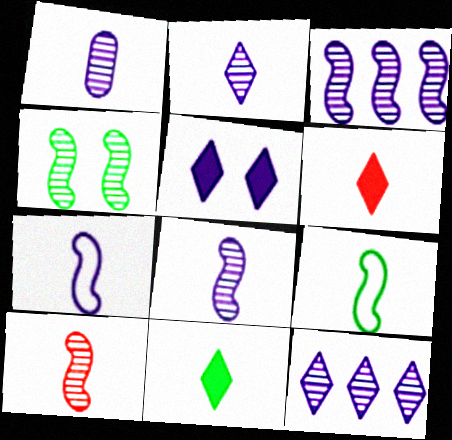[[1, 2, 8], 
[1, 6, 9], 
[3, 4, 10]]